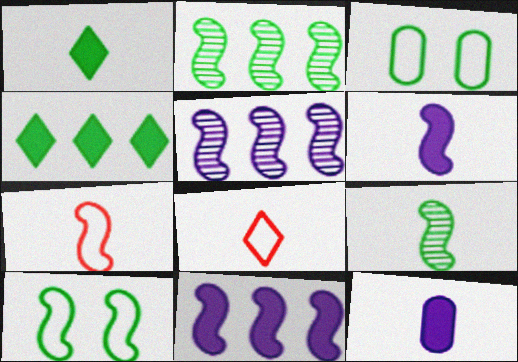[[1, 2, 3], 
[3, 4, 9], 
[6, 7, 9], 
[8, 9, 12]]